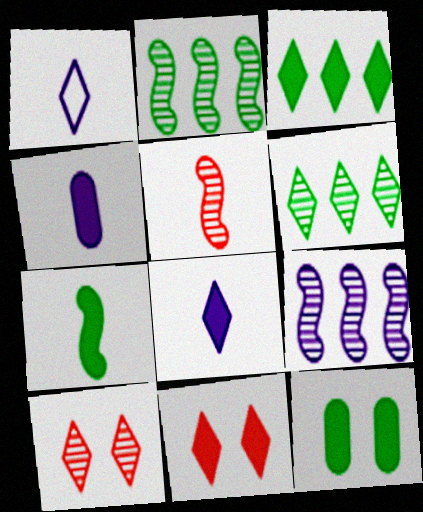[[1, 3, 10], 
[1, 6, 11], 
[3, 7, 12], 
[3, 8, 11]]